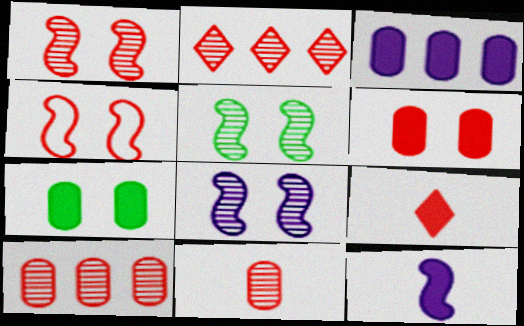[[1, 2, 11], 
[1, 5, 8], 
[4, 9, 10]]